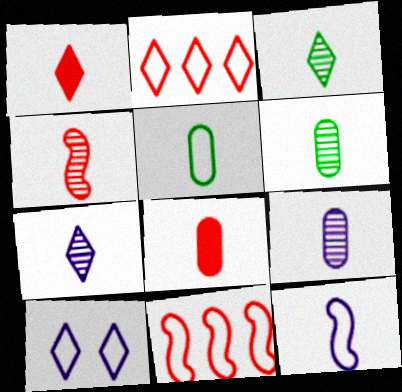[[1, 6, 12], 
[3, 4, 9], 
[3, 8, 12], 
[4, 6, 7], 
[5, 8, 9], 
[5, 10, 11]]